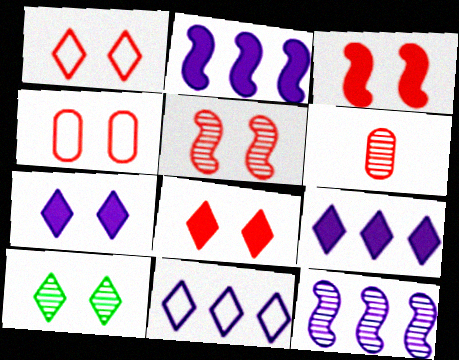[[1, 7, 10], 
[4, 5, 8], 
[6, 10, 12]]